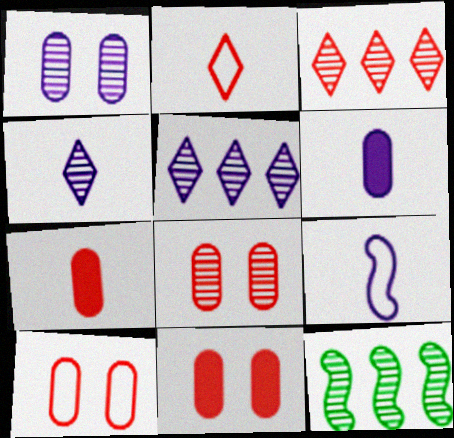[[4, 6, 9], 
[4, 8, 12], 
[8, 10, 11]]